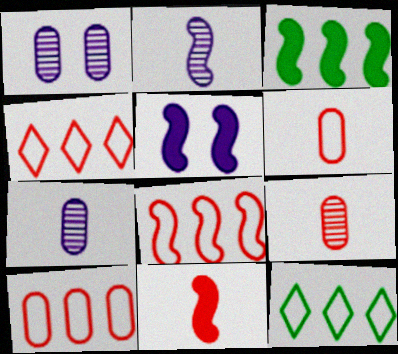[[1, 11, 12], 
[3, 5, 11], 
[4, 8, 10], 
[5, 9, 12]]